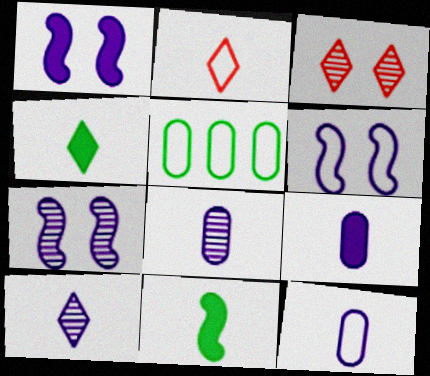[[1, 6, 7], 
[2, 4, 10], 
[2, 5, 6], 
[2, 8, 11], 
[8, 9, 12]]